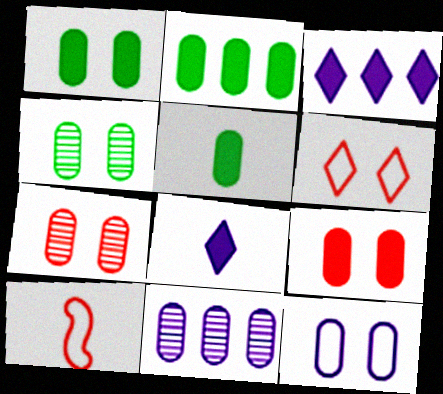[[1, 2, 5], 
[1, 7, 12], 
[3, 4, 10], 
[4, 9, 12]]